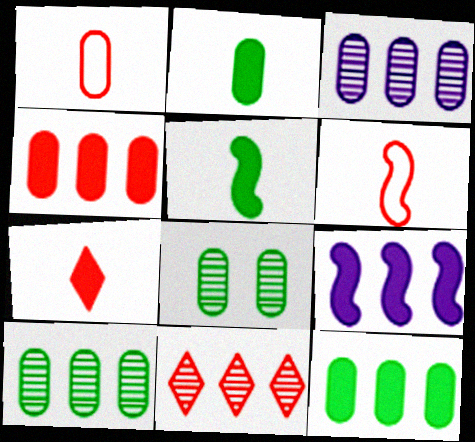[]